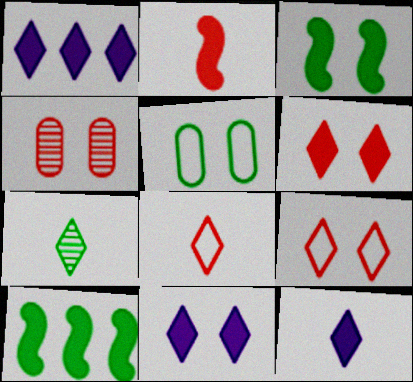[[1, 7, 9], 
[1, 11, 12], 
[5, 7, 10], 
[7, 8, 12]]